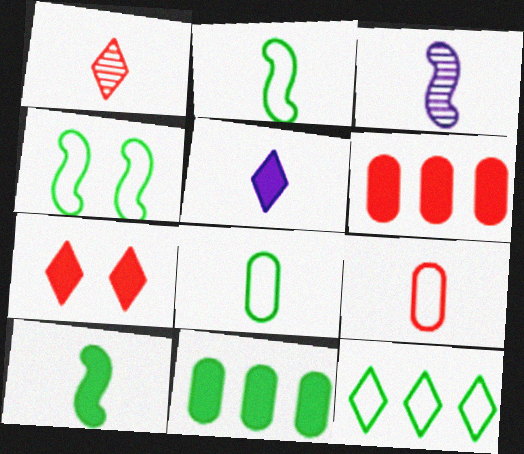[[4, 8, 12]]